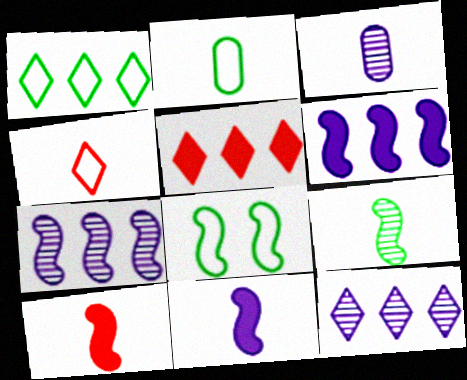[[1, 2, 8], 
[1, 5, 12], 
[3, 5, 8], 
[7, 8, 10]]